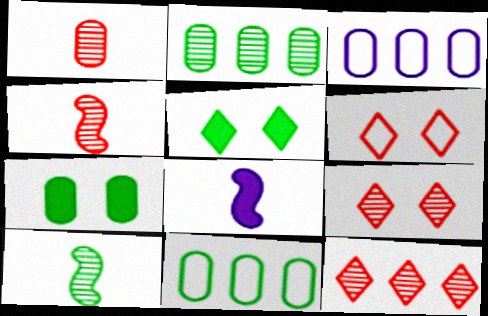[[1, 3, 7], 
[2, 6, 8], 
[3, 4, 5], 
[5, 10, 11], 
[8, 9, 11]]